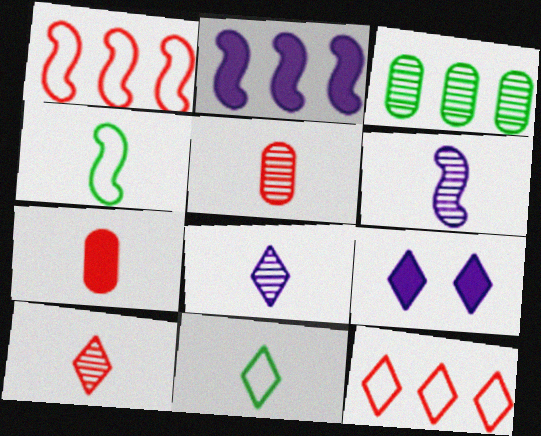[[2, 3, 12], 
[4, 7, 8], 
[6, 7, 11]]